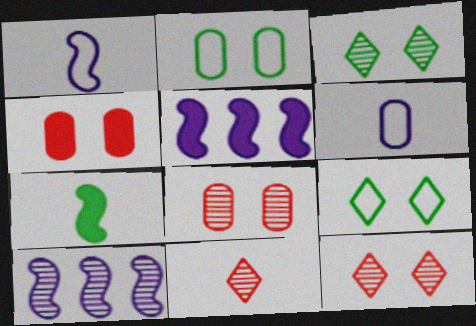[[2, 5, 11], 
[6, 7, 11]]